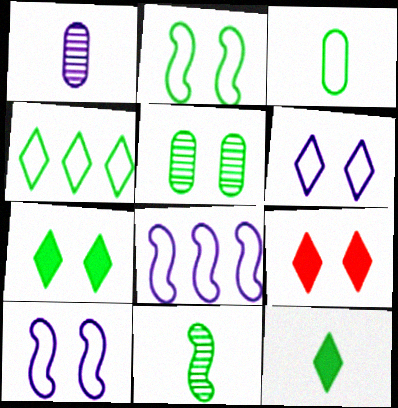[[2, 3, 4], 
[2, 5, 7], 
[3, 11, 12], 
[5, 9, 10]]